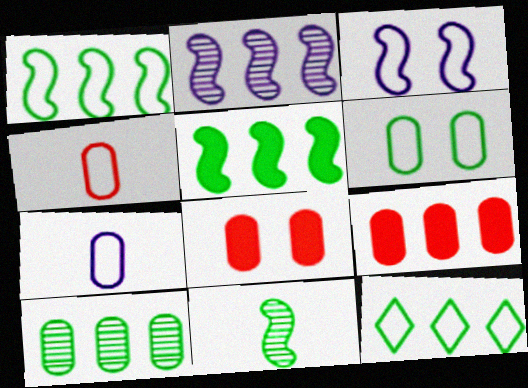[[2, 9, 12], 
[3, 4, 12], 
[5, 10, 12], 
[7, 8, 10]]